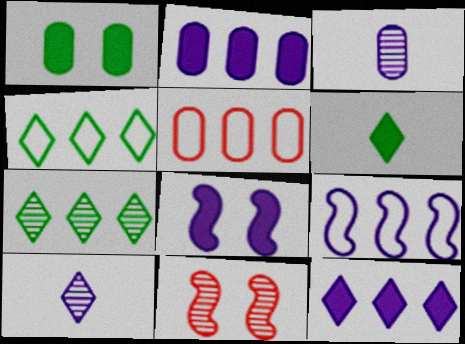[[1, 3, 5], 
[3, 7, 11], 
[4, 5, 9]]